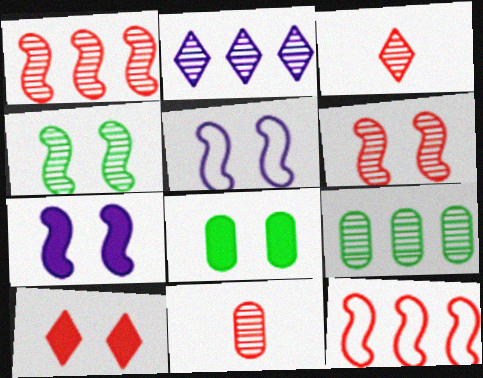[[1, 2, 9], 
[2, 4, 11], 
[7, 8, 10], 
[10, 11, 12]]